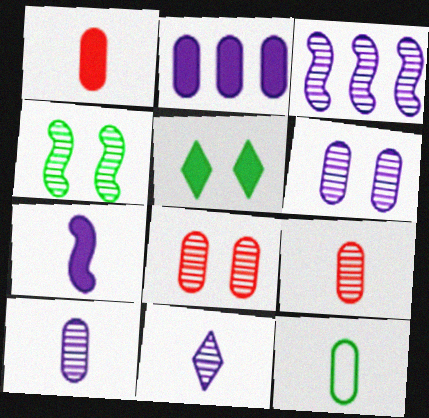[[1, 10, 12], 
[2, 8, 12], 
[3, 6, 11]]